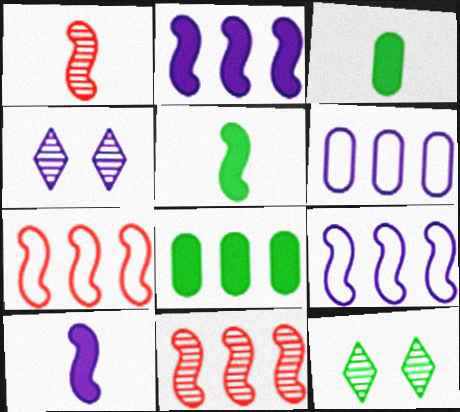[[3, 4, 7], 
[4, 6, 10]]